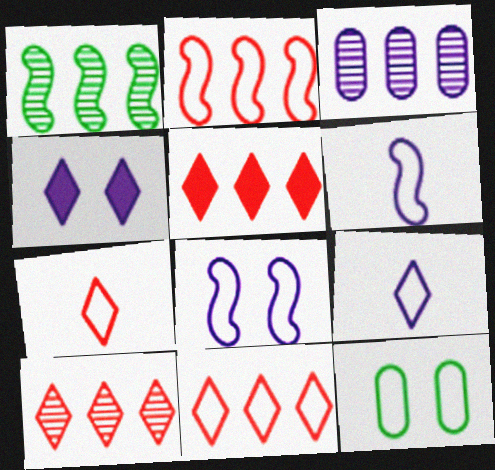[[1, 3, 10], 
[2, 9, 12], 
[3, 4, 6], 
[5, 10, 11], 
[6, 11, 12]]